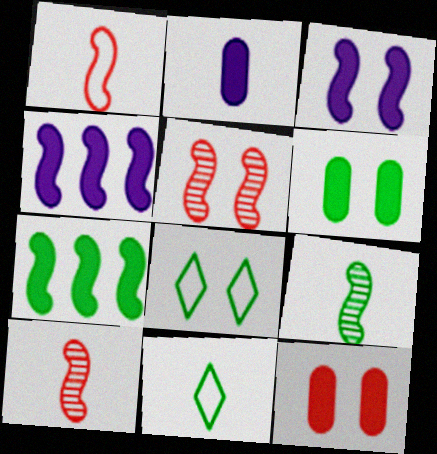[[2, 10, 11]]